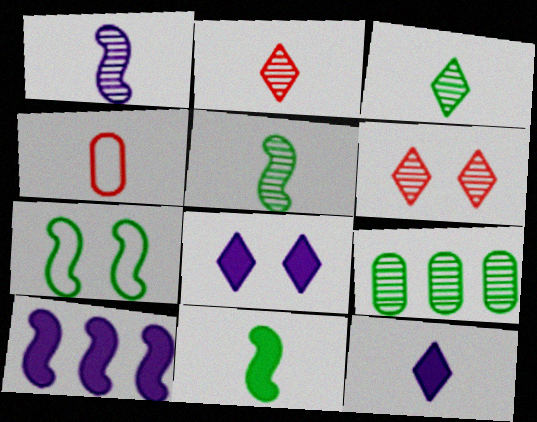[[1, 6, 9], 
[4, 5, 12]]